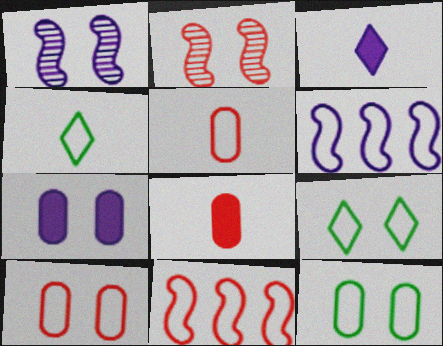[[2, 7, 9], 
[4, 6, 10], 
[5, 6, 9]]